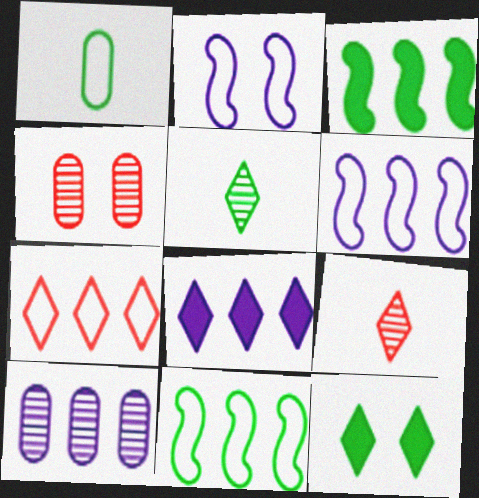[[1, 2, 7], 
[2, 4, 12], 
[3, 7, 10], 
[6, 8, 10]]